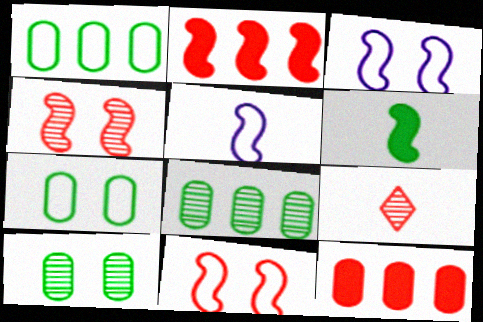[[9, 11, 12]]